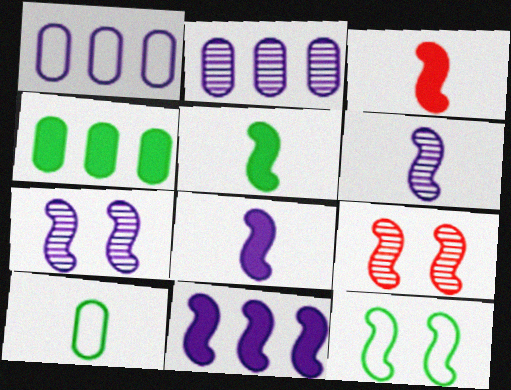[[3, 5, 8]]